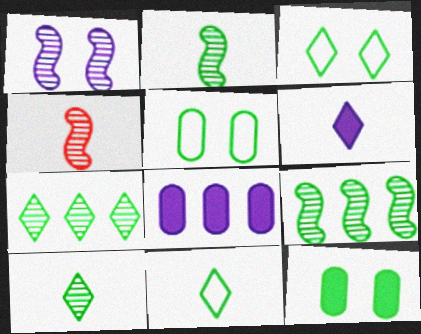[[1, 4, 9], 
[3, 4, 8], 
[9, 11, 12]]